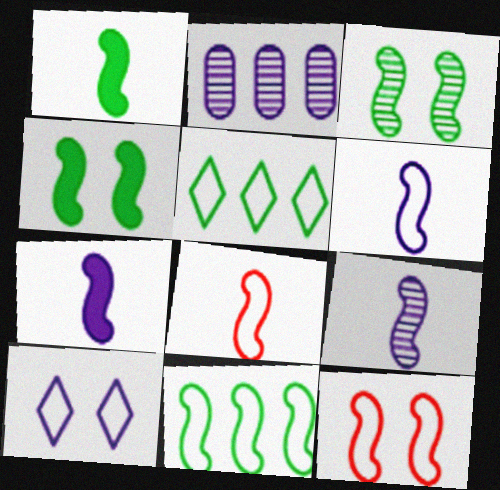[[1, 3, 11], 
[1, 8, 9], 
[2, 7, 10], 
[6, 7, 9], 
[6, 11, 12]]